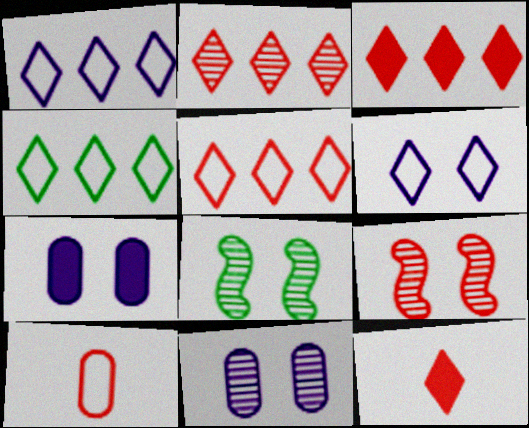[[1, 4, 5], 
[2, 3, 5], 
[3, 9, 10]]